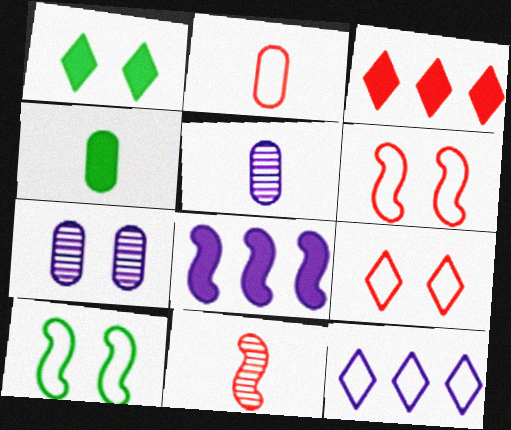[[1, 6, 7], 
[2, 4, 5], 
[2, 10, 12], 
[3, 5, 10], 
[8, 10, 11]]